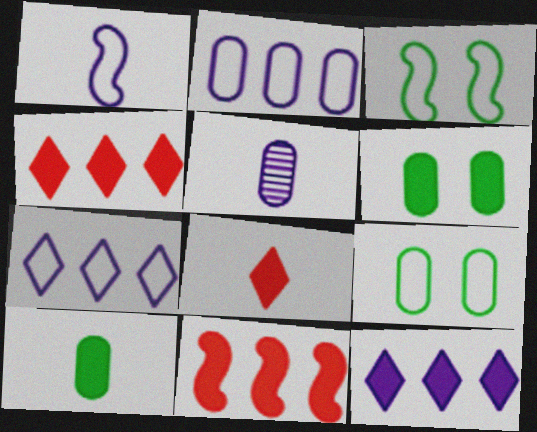[[3, 4, 5]]